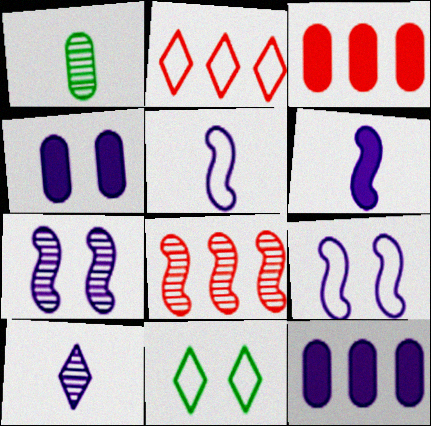[[2, 3, 8], 
[9, 10, 12]]